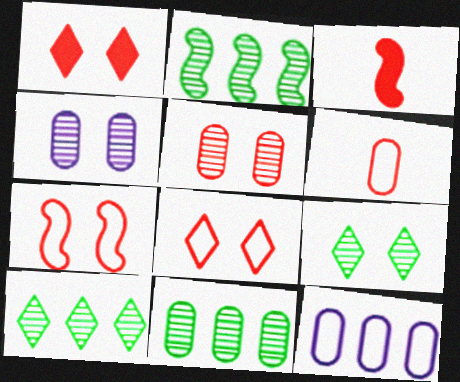[[1, 5, 7], 
[2, 10, 11], 
[3, 9, 12]]